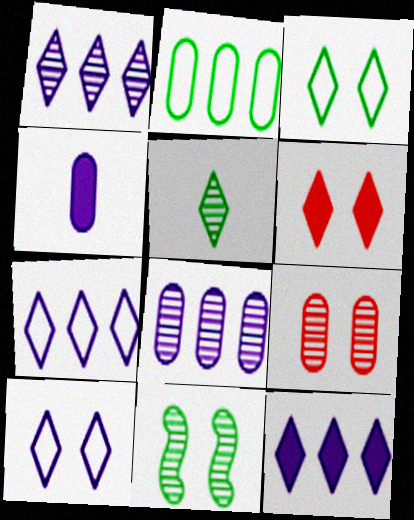[[1, 7, 12], 
[2, 4, 9], 
[5, 6, 7]]